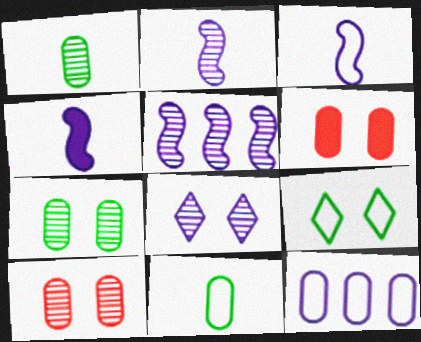[[1, 6, 12], 
[2, 3, 4], 
[4, 8, 12]]